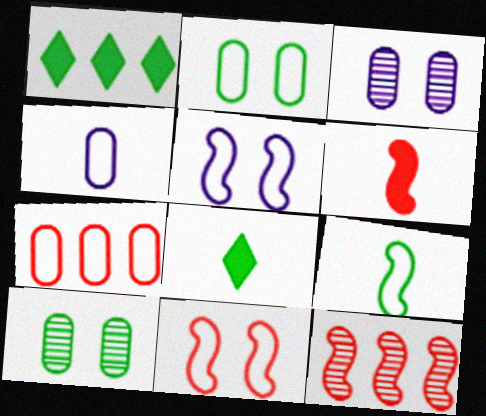[[1, 9, 10], 
[2, 4, 7], 
[6, 11, 12]]